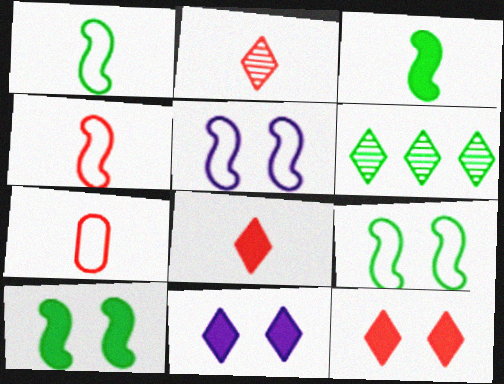[]